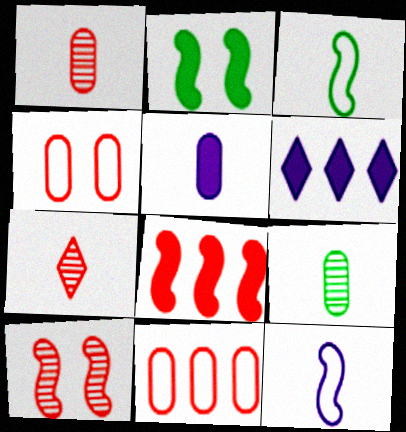[[3, 5, 7], 
[4, 7, 8]]